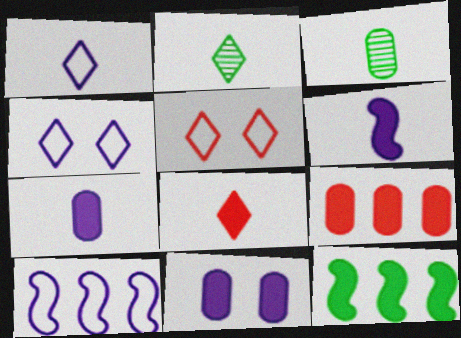[[1, 2, 8], 
[8, 11, 12]]